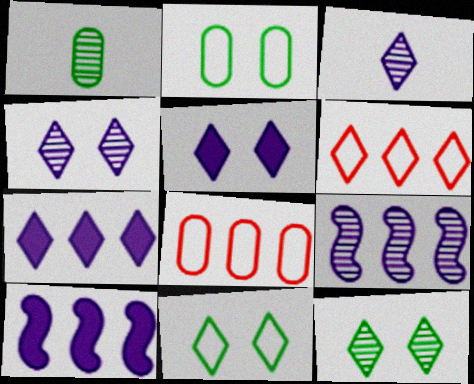[]